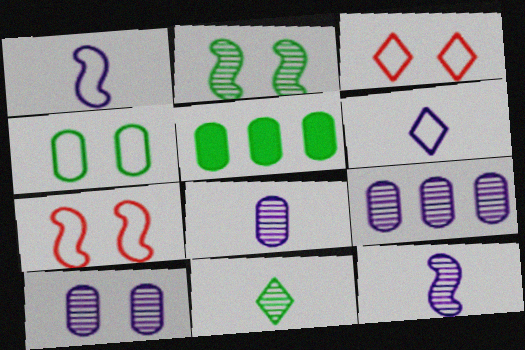[[3, 5, 12], 
[8, 9, 10]]